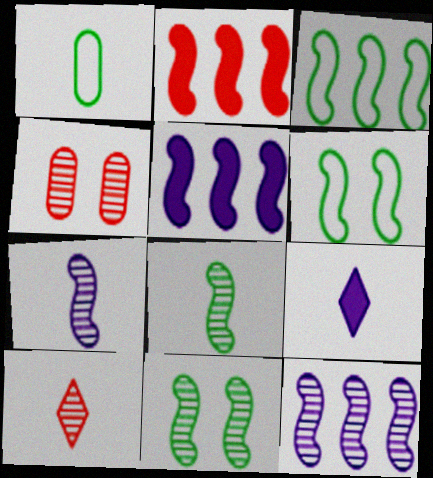[[2, 3, 12], 
[2, 6, 7], 
[3, 4, 9]]